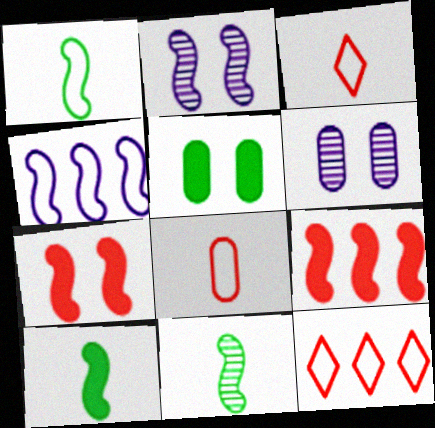[[1, 2, 9], 
[1, 10, 11], 
[4, 7, 11], 
[6, 10, 12]]